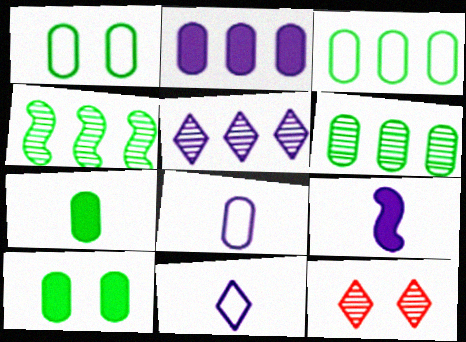[[1, 6, 7], 
[3, 9, 12]]